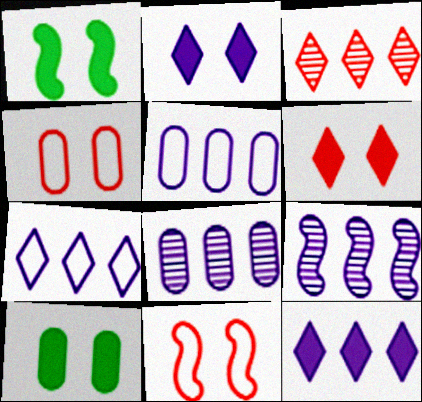[[5, 9, 12]]